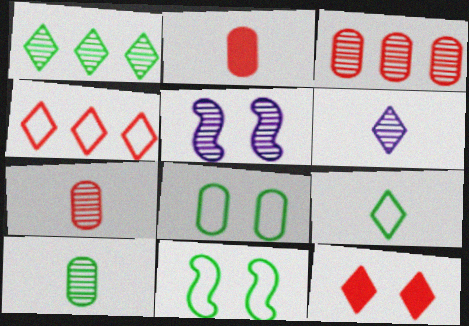[[1, 5, 7], 
[5, 8, 12]]